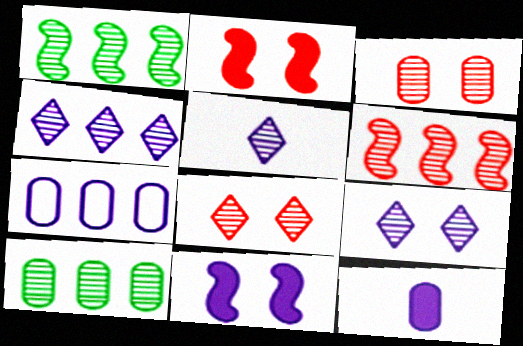[[1, 3, 5], 
[4, 5, 9], 
[4, 6, 10], 
[5, 7, 11]]